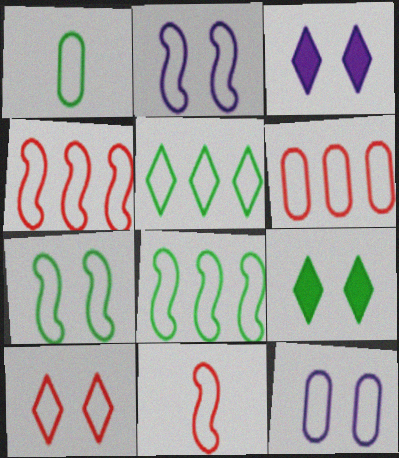[[1, 5, 7], 
[1, 6, 12], 
[2, 8, 11], 
[5, 11, 12], 
[6, 10, 11], 
[7, 10, 12]]